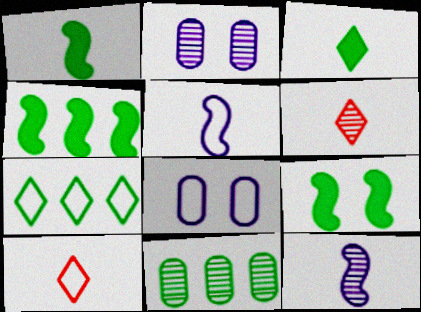[[1, 4, 9], 
[2, 4, 10], 
[4, 6, 8], 
[4, 7, 11]]